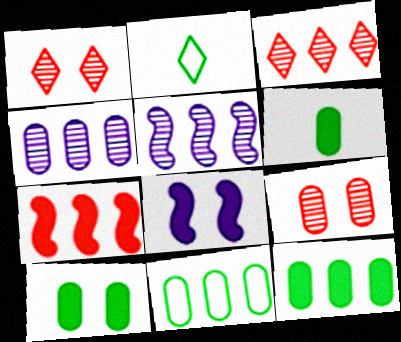[[6, 10, 12]]